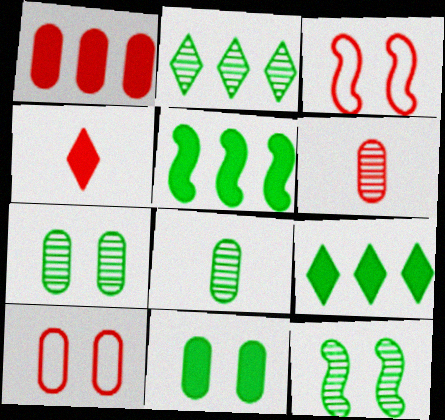[[1, 6, 10], 
[2, 8, 12]]